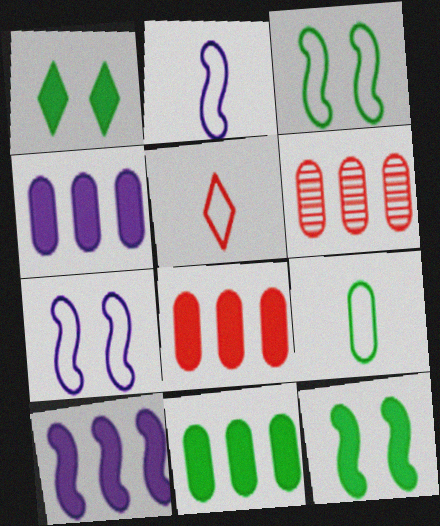[[1, 2, 6], 
[2, 5, 9], 
[4, 8, 11]]